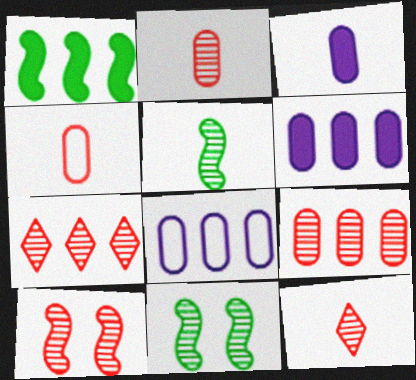[[1, 7, 8], 
[2, 7, 10], 
[9, 10, 12]]